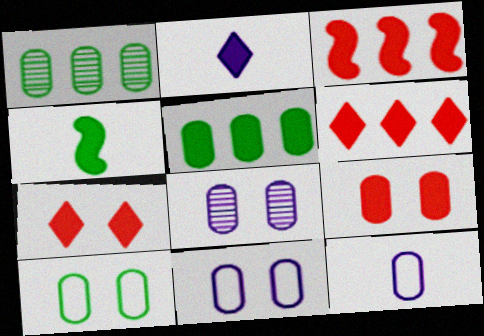[[1, 9, 12], 
[8, 9, 10]]